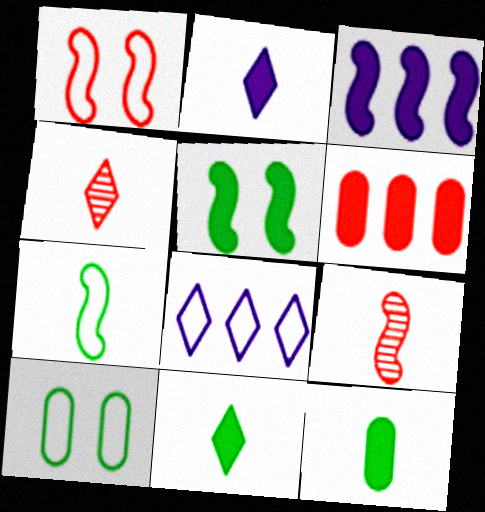[[1, 4, 6], 
[2, 5, 6], 
[3, 4, 10]]